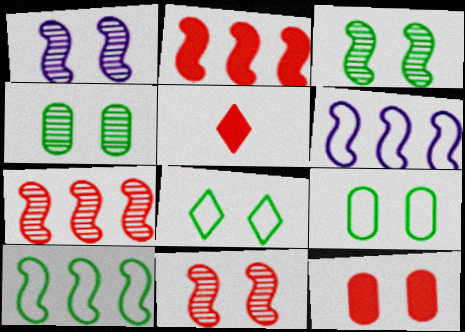[[1, 3, 11], 
[1, 8, 12], 
[2, 5, 12], 
[4, 5, 6]]